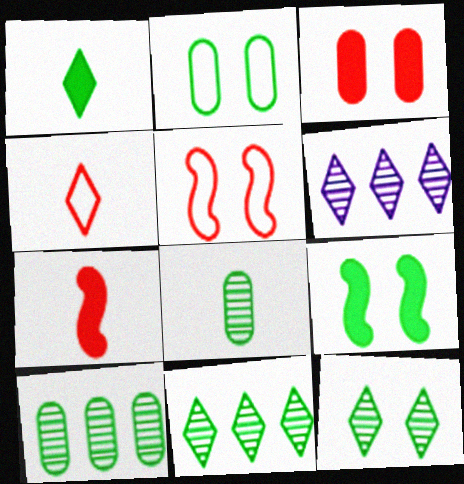[[2, 6, 7], 
[2, 9, 12]]